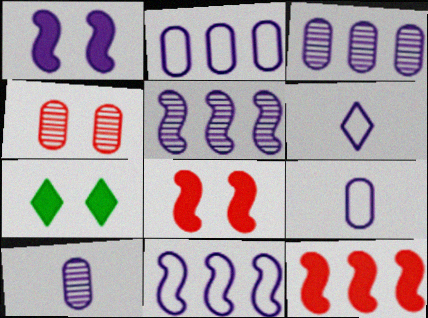[[1, 3, 6]]